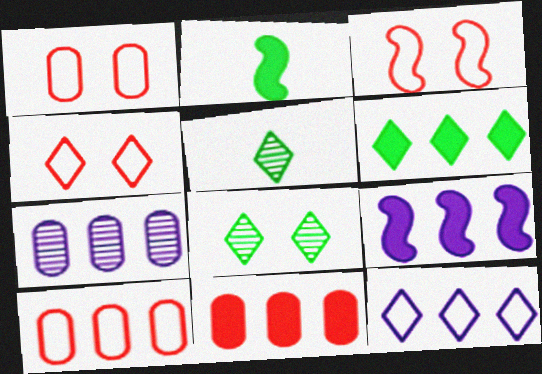[[1, 3, 4], 
[1, 5, 9], 
[2, 4, 7], 
[6, 9, 11], 
[7, 9, 12]]